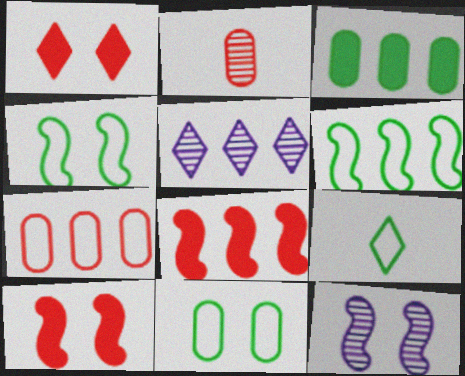[[1, 5, 9], 
[1, 11, 12], 
[4, 10, 12], 
[6, 9, 11]]